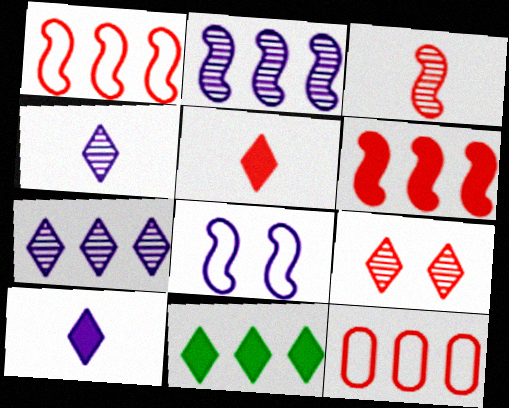[[2, 11, 12]]